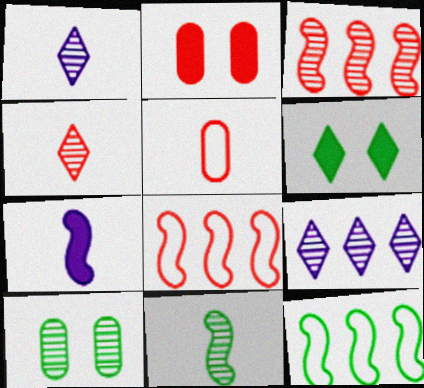[[1, 2, 12], 
[1, 3, 10], 
[2, 4, 8]]